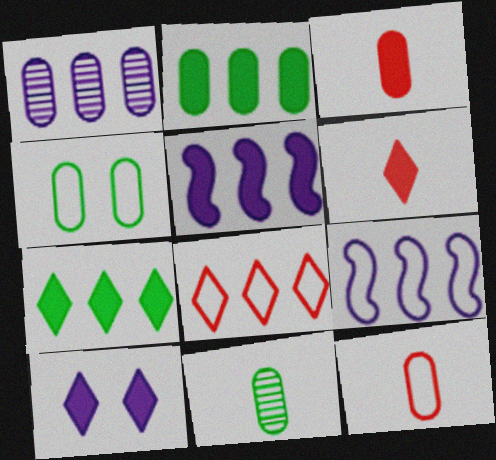[[1, 3, 4], 
[2, 4, 11], 
[6, 7, 10]]